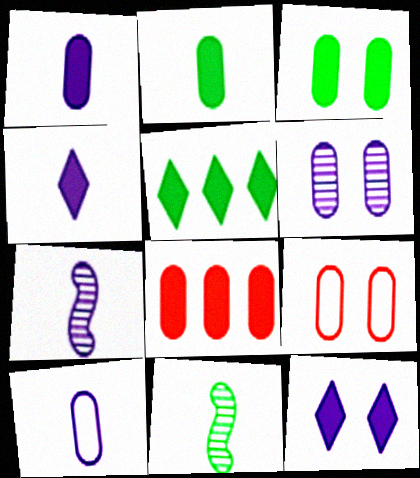[[1, 3, 8], 
[3, 6, 9], 
[4, 7, 10], 
[5, 7, 9]]